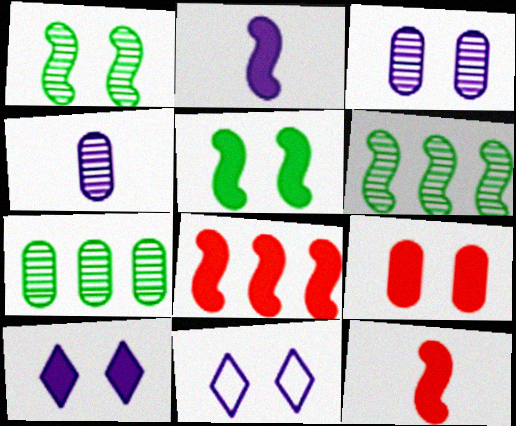[[1, 9, 11], 
[2, 5, 8], 
[5, 9, 10], 
[7, 11, 12]]